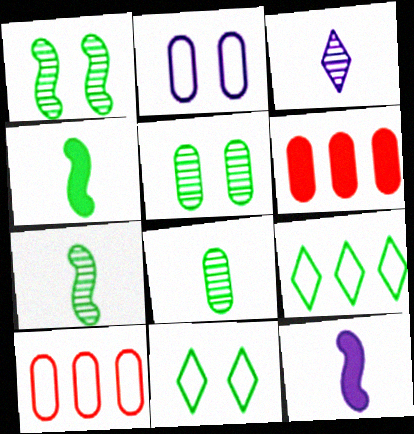[[2, 6, 8], 
[4, 5, 9]]